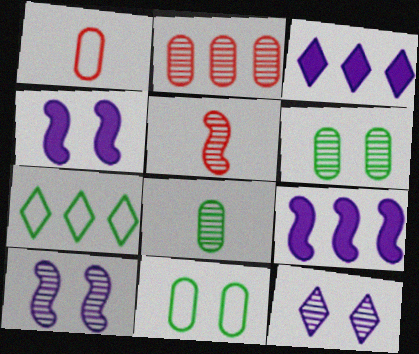[[2, 7, 9], 
[3, 5, 11]]